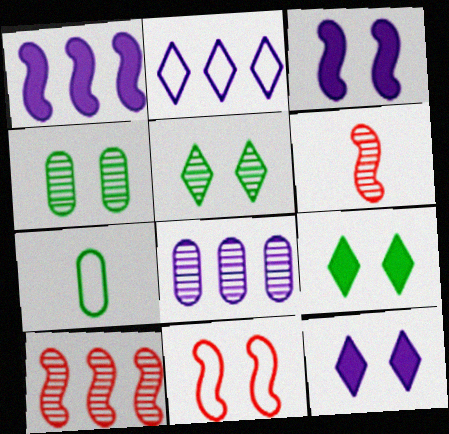[[1, 2, 8], 
[2, 7, 11], 
[4, 11, 12], 
[5, 6, 8], 
[7, 10, 12]]